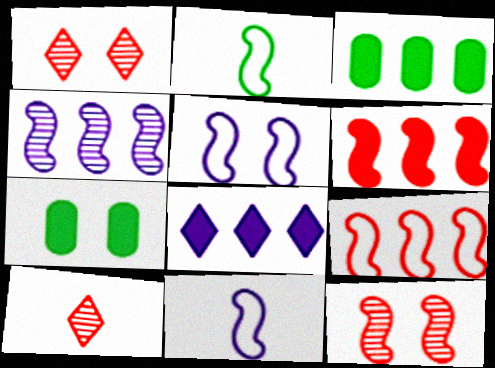[[1, 3, 11], 
[1, 5, 7], 
[2, 5, 9], 
[3, 5, 10], 
[3, 6, 8]]